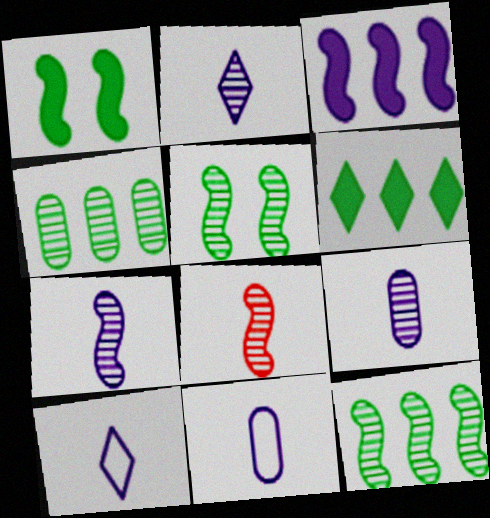[[2, 7, 9]]